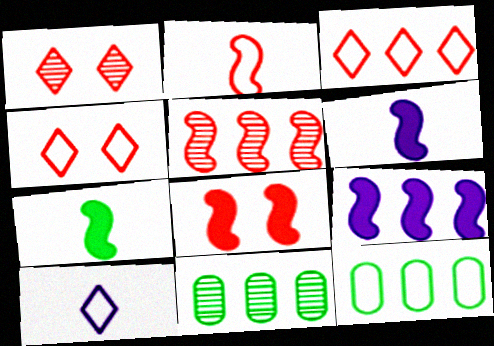[[1, 6, 12], 
[2, 5, 8], 
[3, 9, 11], 
[4, 6, 11], 
[7, 8, 9], 
[8, 10, 11]]